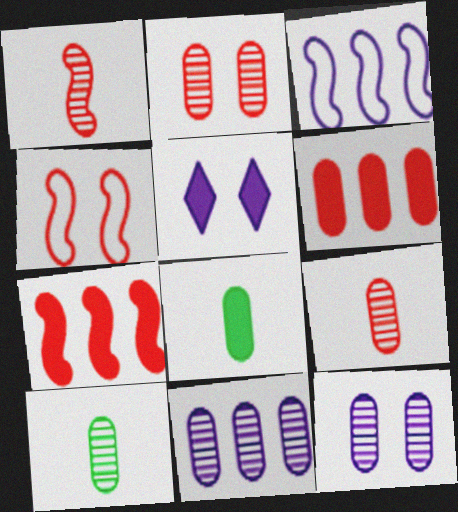[[1, 4, 7], 
[2, 10, 11], 
[5, 7, 8]]